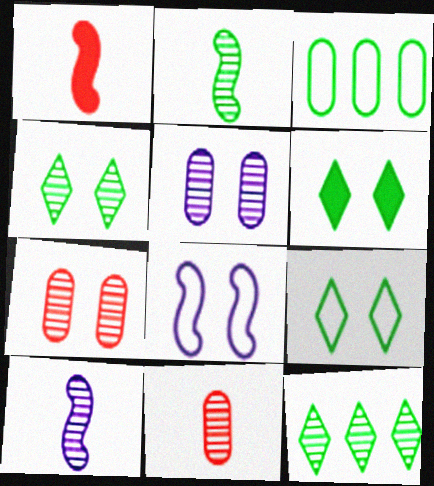[[2, 3, 6], 
[4, 6, 9], 
[6, 7, 8], 
[7, 10, 12]]